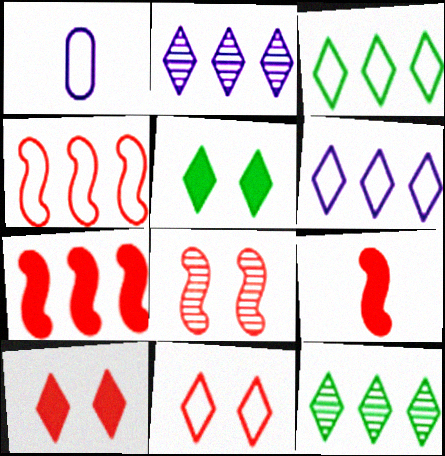[[4, 8, 9]]